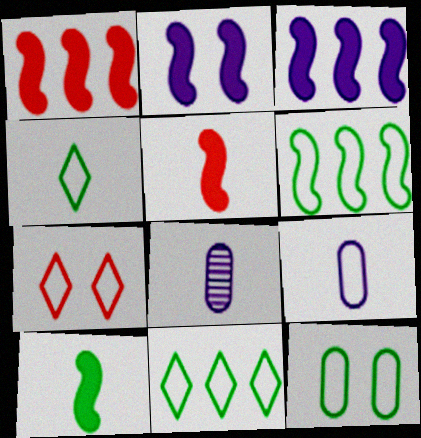[[1, 2, 10], 
[4, 5, 8], 
[4, 6, 12], 
[6, 7, 9]]